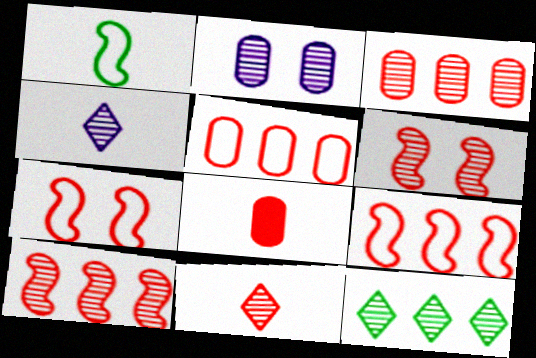[[1, 4, 8], 
[3, 6, 11]]